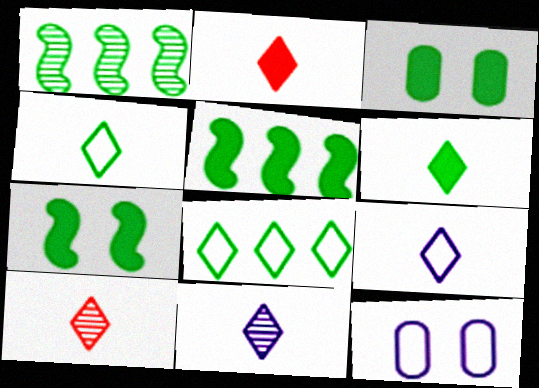[[1, 2, 12], 
[1, 3, 4], 
[2, 4, 11], 
[3, 5, 6], 
[5, 10, 12], 
[6, 9, 10]]